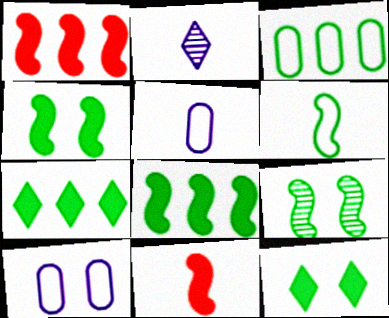[[6, 8, 9]]